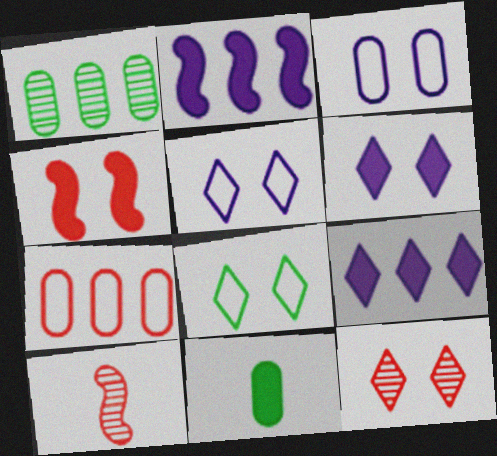[[4, 9, 11], 
[6, 8, 12]]